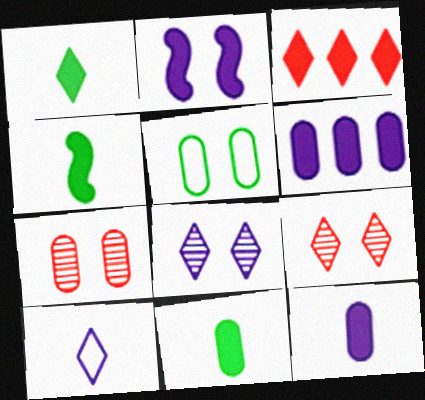[[1, 4, 11], 
[2, 3, 11], 
[2, 5, 9]]